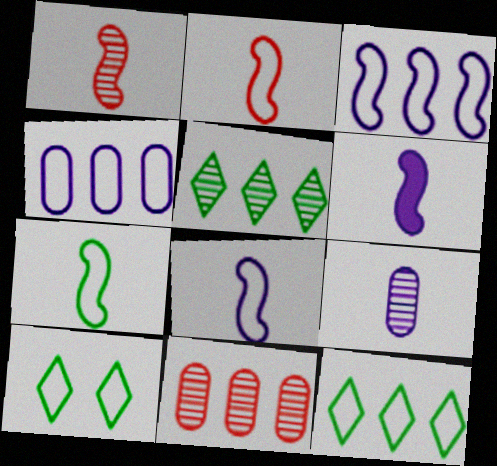[[1, 6, 7], 
[2, 4, 10], 
[2, 7, 8], 
[6, 10, 11]]